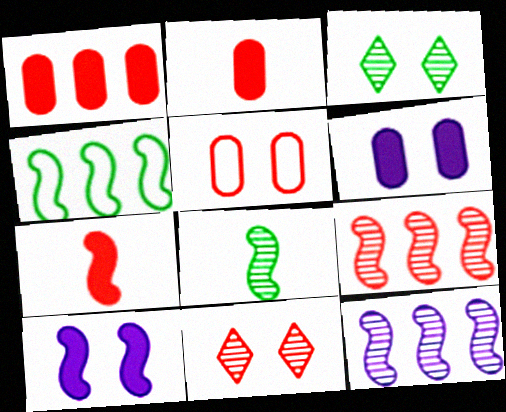[[3, 5, 10]]